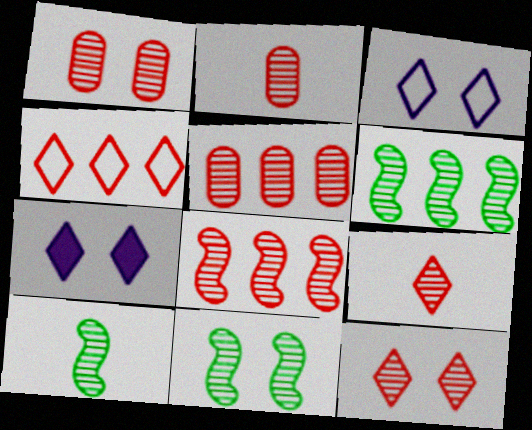[[1, 2, 5], 
[1, 8, 9], 
[2, 8, 12], 
[6, 10, 11]]